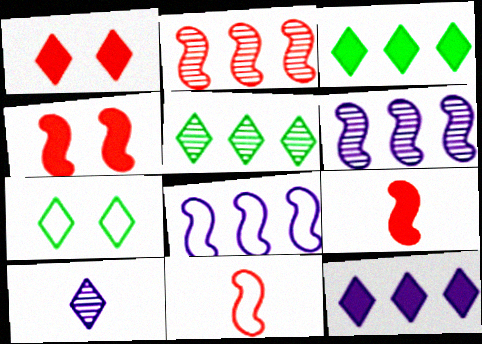[[2, 4, 11]]